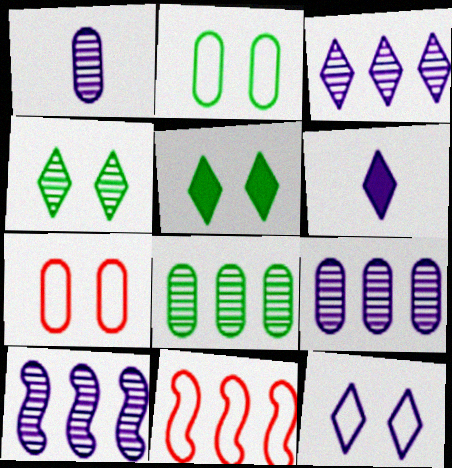[[1, 5, 11], 
[3, 6, 12], 
[3, 9, 10]]